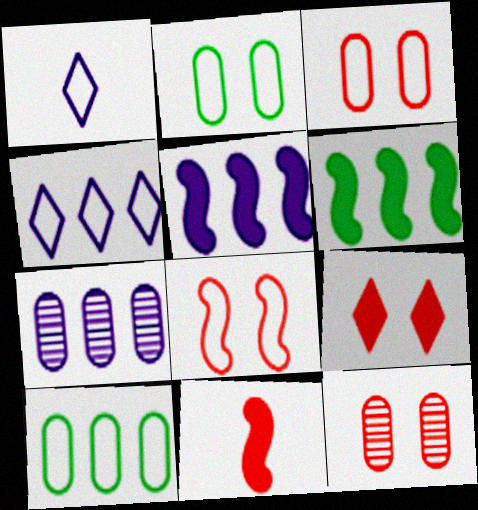[[1, 6, 12], 
[1, 8, 10], 
[4, 5, 7], 
[8, 9, 12]]